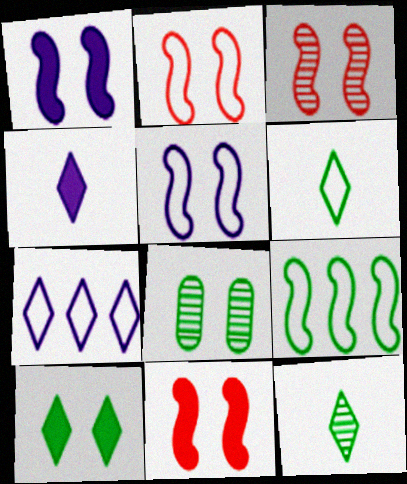[[2, 3, 11]]